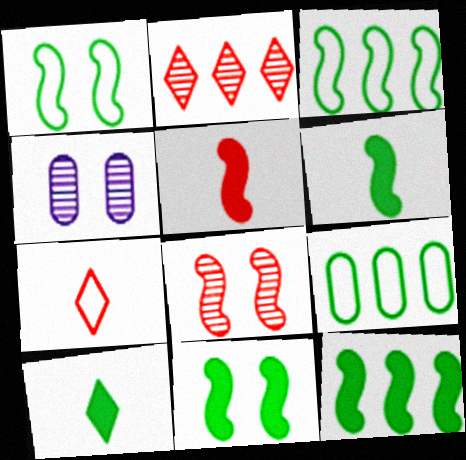[[4, 7, 12], 
[6, 11, 12]]